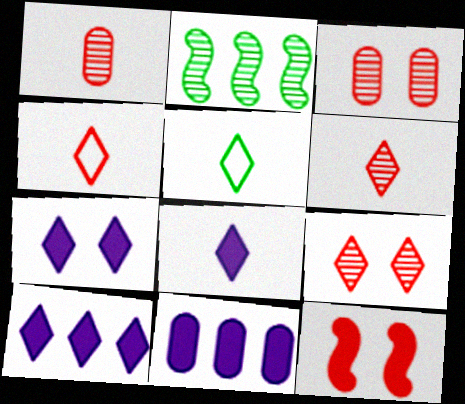[[5, 6, 8], 
[5, 9, 10], 
[7, 8, 10]]